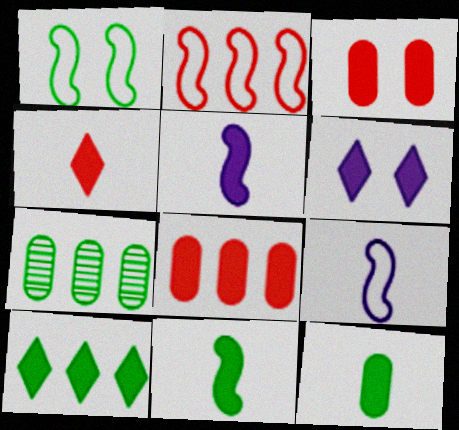[[1, 2, 9], 
[3, 5, 10], 
[4, 5, 12], 
[4, 6, 10], 
[6, 8, 11]]